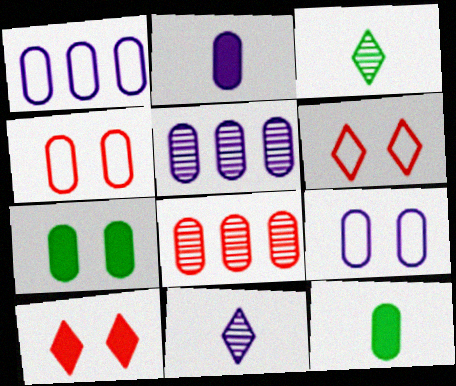[[2, 5, 9], 
[4, 5, 12], 
[8, 9, 12]]